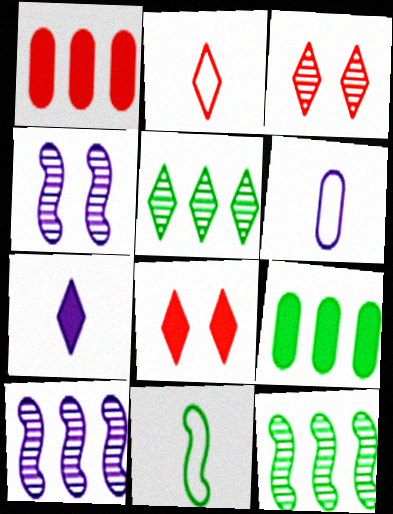[[2, 4, 9], 
[2, 6, 11], 
[6, 8, 12]]